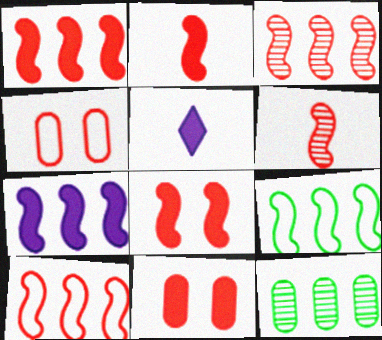[[1, 2, 8], 
[1, 3, 10], 
[3, 7, 9], 
[6, 8, 10]]